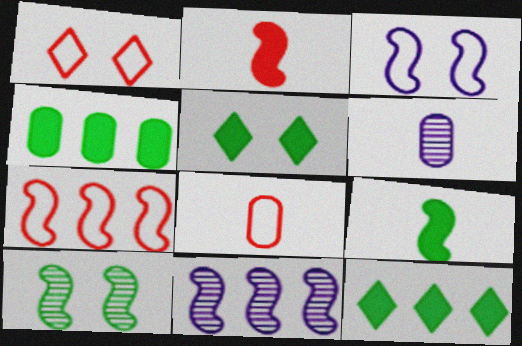[[1, 7, 8], 
[4, 5, 9], 
[5, 6, 7], 
[5, 8, 11]]